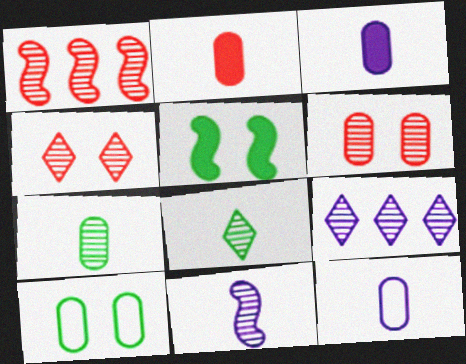[[2, 7, 12], 
[4, 8, 9]]